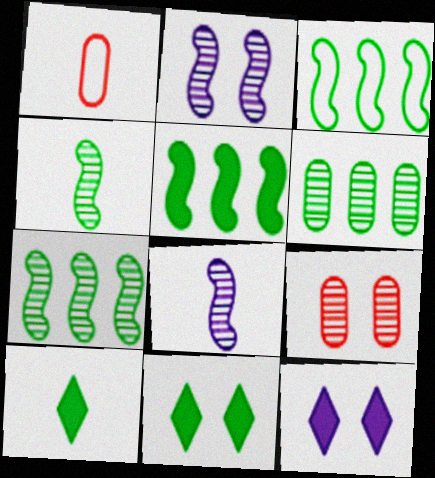[[1, 7, 12], 
[1, 8, 10], 
[3, 5, 7]]